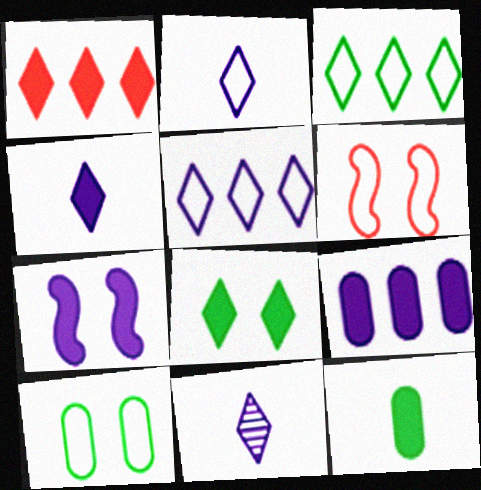[[1, 4, 8], 
[1, 7, 12], 
[2, 4, 11], 
[4, 7, 9]]